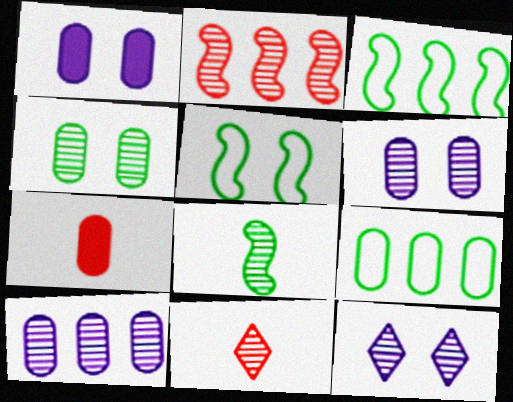[[1, 3, 11], 
[3, 7, 12], 
[6, 7, 9]]